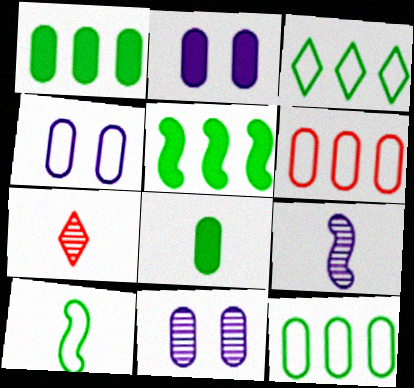[[2, 4, 11], 
[4, 5, 7], 
[6, 8, 11]]